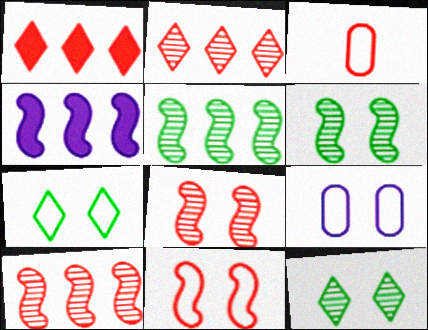[[1, 3, 8], 
[3, 4, 12], 
[7, 9, 11]]